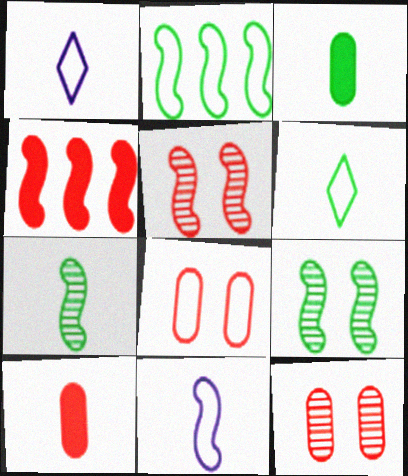[[1, 2, 8], 
[1, 7, 10], 
[3, 6, 7], 
[4, 9, 11]]